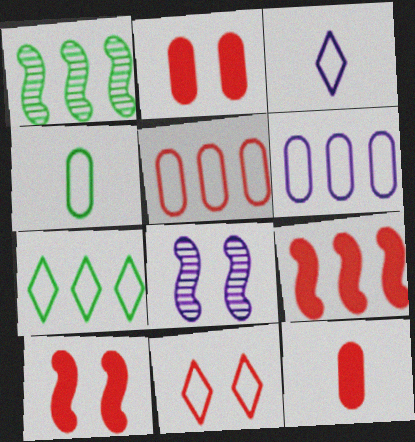[[1, 2, 3], 
[3, 7, 11], 
[7, 8, 12]]